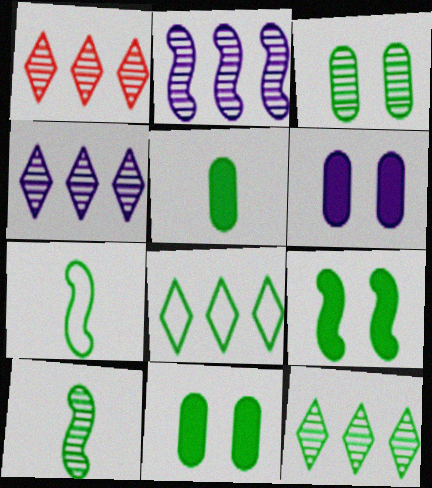[[1, 4, 12], 
[1, 6, 7], 
[3, 10, 12], 
[7, 11, 12], 
[8, 10, 11]]